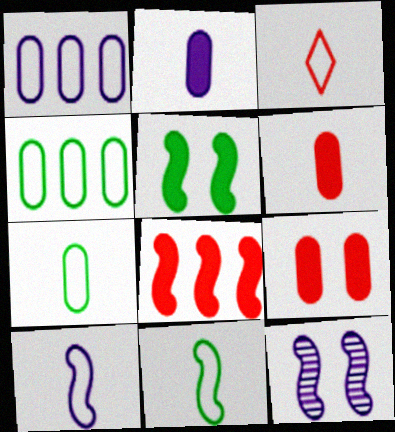[[3, 7, 10], 
[8, 11, 12]]